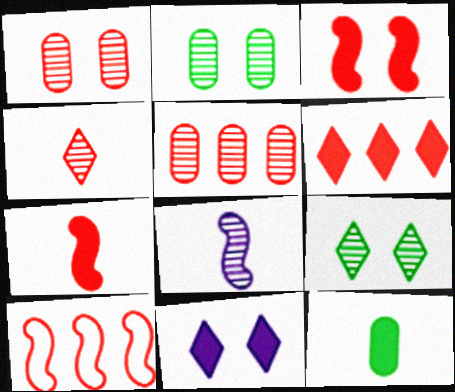[[5, 6, 10], 
[5, 8, 9]]